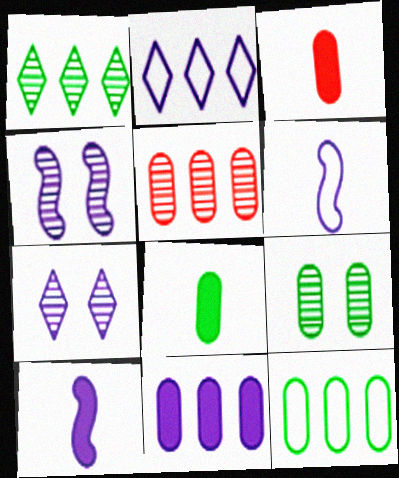[[5, 11, 12], 
[6, 7, 11], 
[8, 9, 12]]